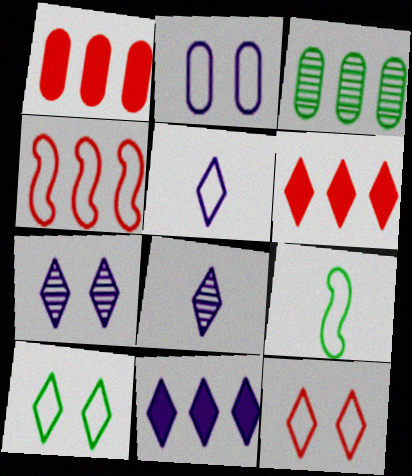[[1, 7, 9], 
[3, 4, 11], 
[5, 7, 11], 
[6, 8, 10]]